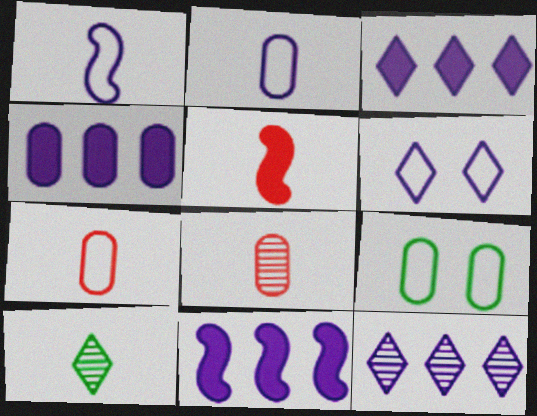[[2, 5, 10], 
[3, 4, 11], 
[4, 8, 9], 
[5, 9, 12]]